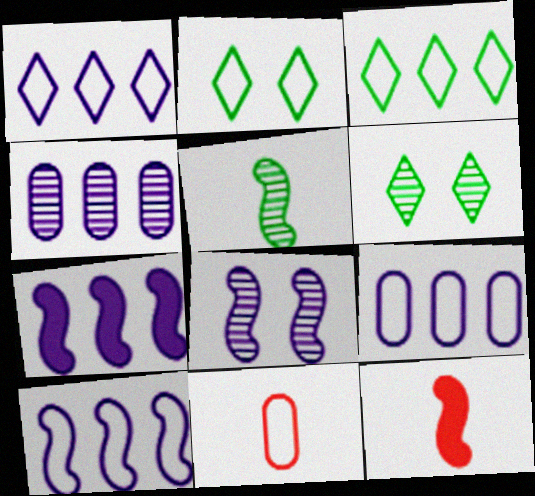[[1, 4, 7], 
[1, 9, 10], 
[2, 4, 12], 
[2, 10, 11], 
[6, 7, 11], 
[6, 9, 12]]